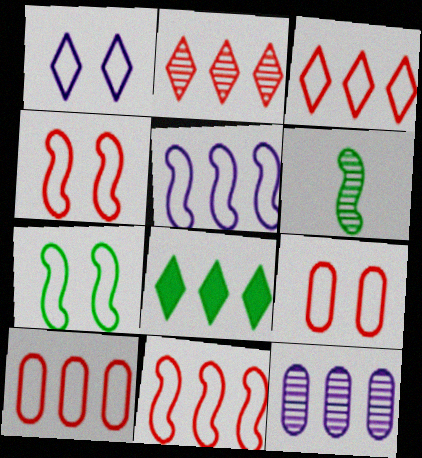[[1, 7, 9], 
[3, 10, 11], 
[8, 11, 12]]